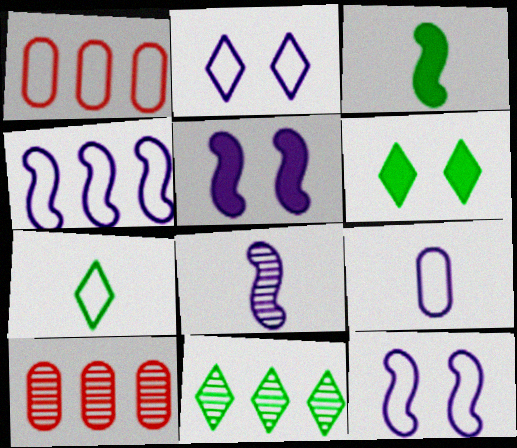[[1, 6, 8], 
[1, 7, 12], 
[2, 3, 10], 
[2, 4, 9], 
[4, 5, 8], 
[5, 7, 10], 
[6, 7, 11]]